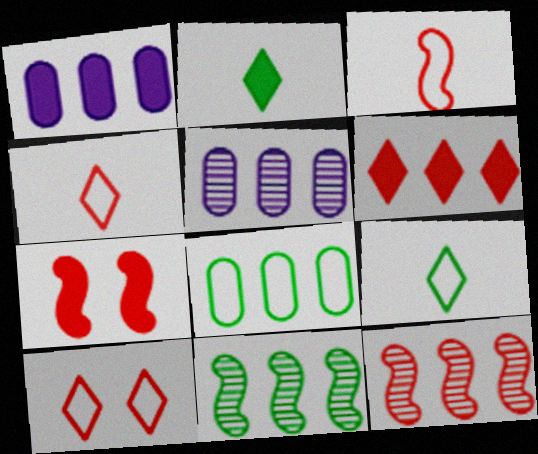[[1, 2, 7], 
[3, 7, 12], 
[5, 7, 9]]